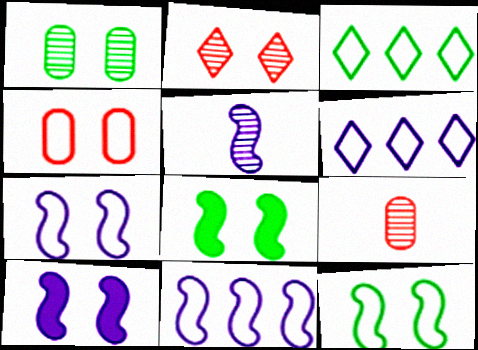[[3, 9, 10], 
[5, 10, 11], 
[6, 8, 9]]